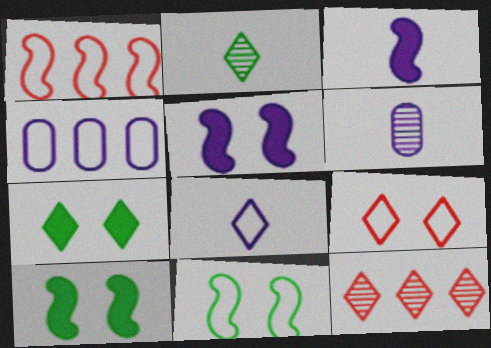[[1, 6, 7], 
[3, 6, 8], 
[7, 8, 12]]